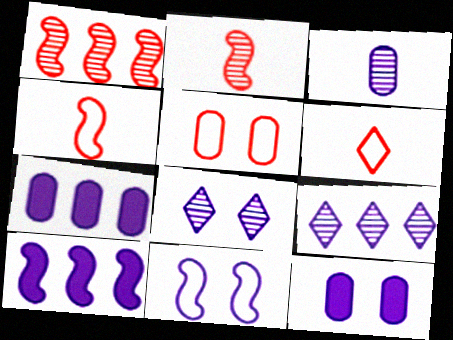[[8, 11, 12]]